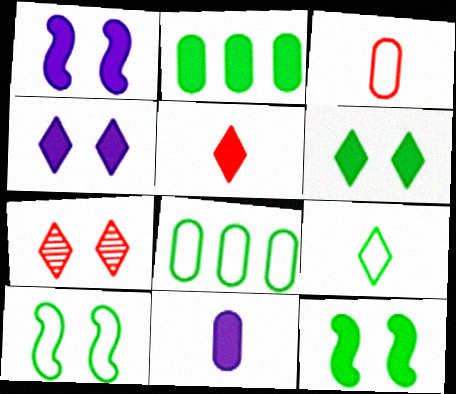[[1, 2, 5], 
[8, 9, 10]]